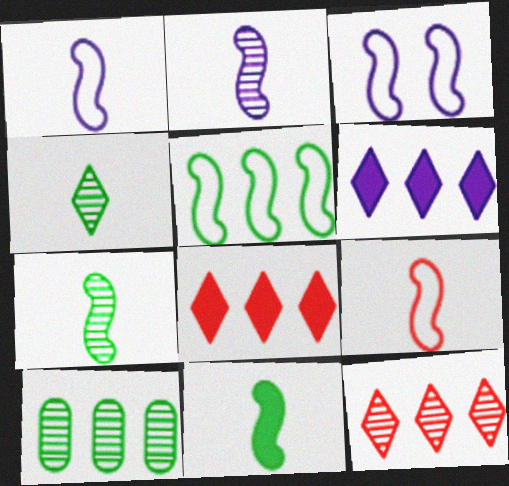[[2, 9, 11], 
[3, 5, 9]]